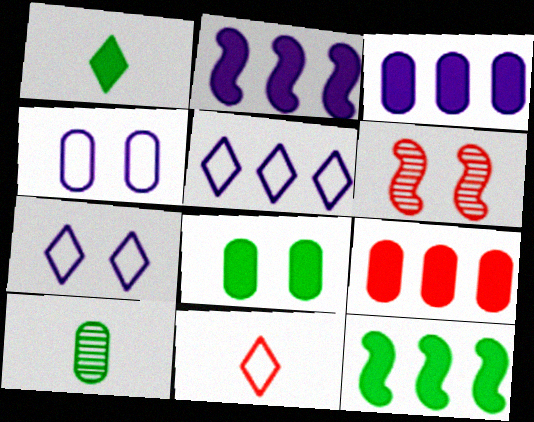[[1, 8, 12], 
[4, 9, 10], 
[6, 7, 8], 
[6, 9, 11]]